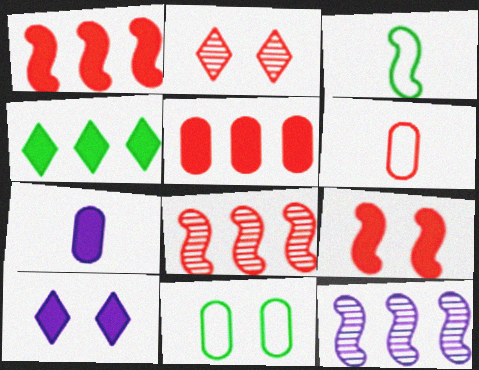[[1, 2, 6], 
[3, 9, 12], 
[4, 7, 9]]